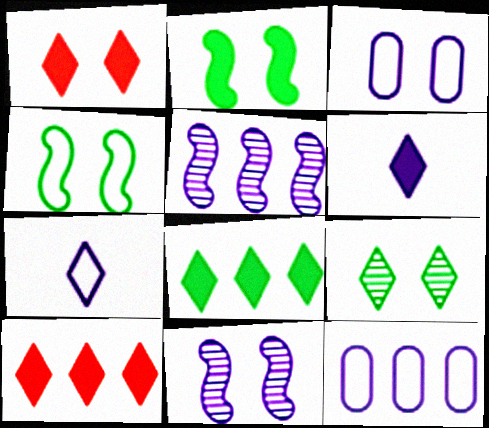[[1, 6, 8], 
[3, 5, 6], 
[6, 11, 12], 
[7, 9, 10]]